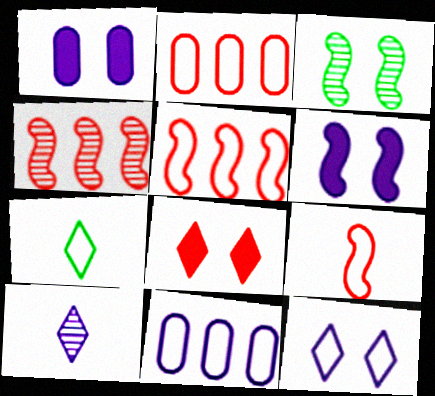[[1, 4, 7], 
[6, 10, 11]]